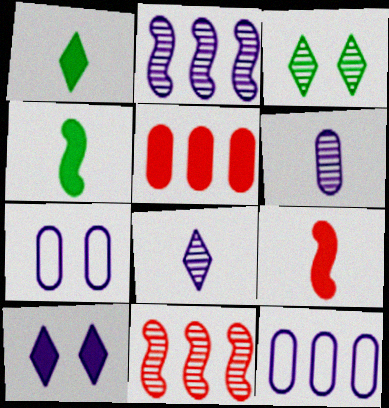[[1, 7, 11], 
[3, 6, 11], 
[3, 9, 12], 
[4, 5, 10]]